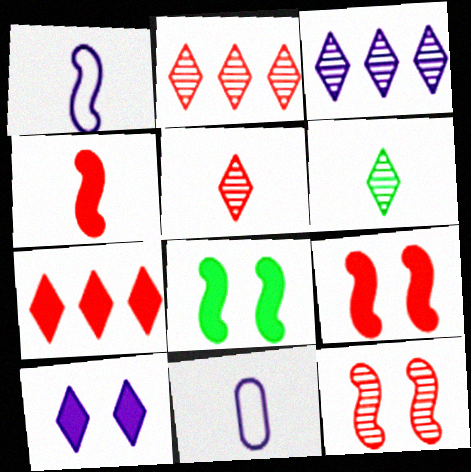[[2, 8, 11], 
[4, 6, 11]]